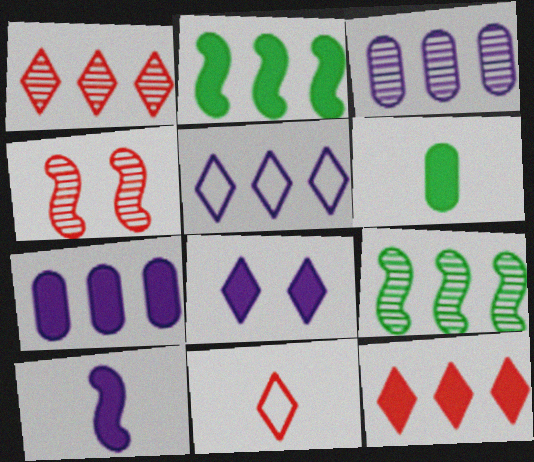[[1, 3, 9], 
[2, 7, 12], 
[4, 5, 6], 
[7, 8, 10]]